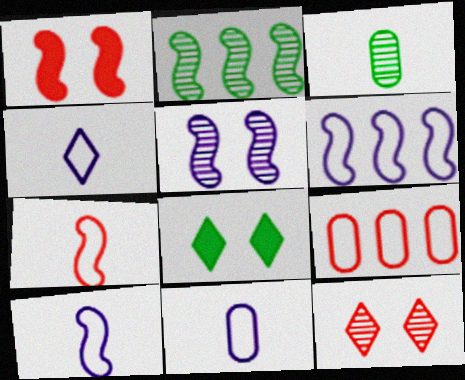[[1, 2, 10], 
[4, 10, 11]]